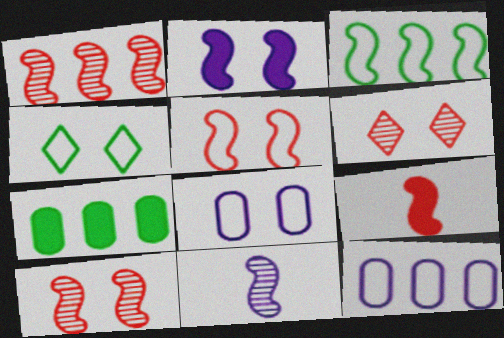[[1, 5, 9], 
[4, 5, 8]]